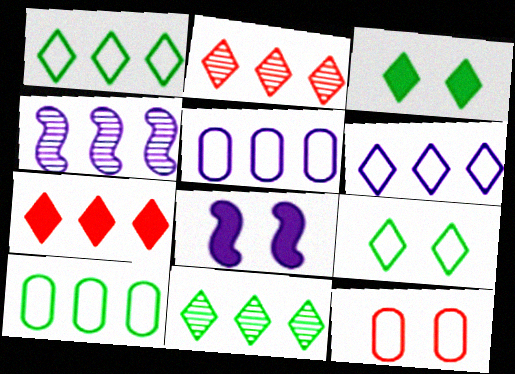[[4, 7, 10], 
[6, 7, 11]]